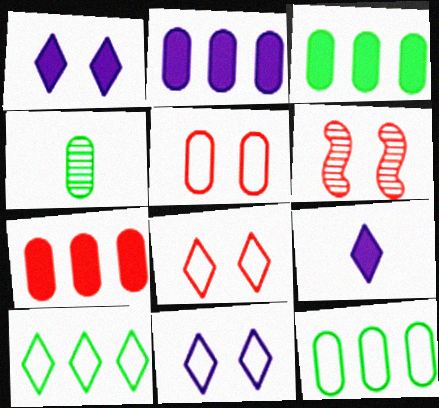[[2, 3, 7], 
[2, 4, 5], 
[6, 9, 12]]